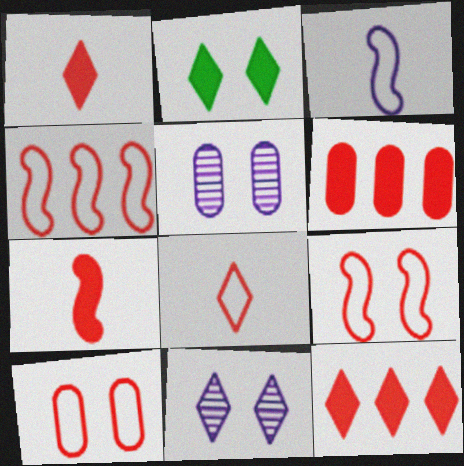[[2, 5, 9], 
[4, 8, 10]]